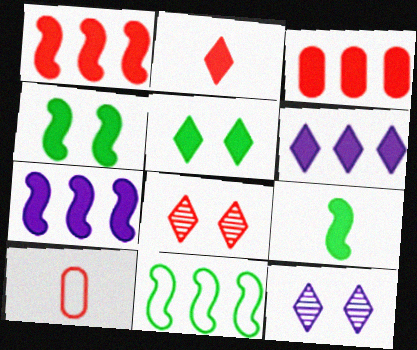[[1, 8, 10], 
[2, 5, 6]]